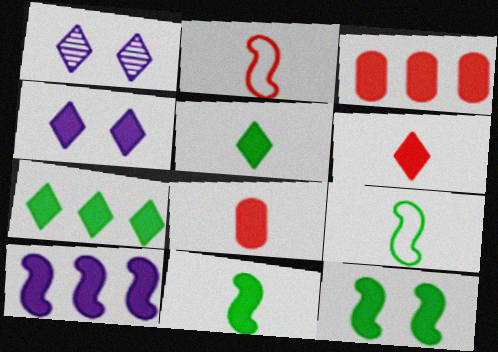[[1, 3, 9], 
[3, 4, 11], 
[3, 7, 10], 
[4, 6, 7]]